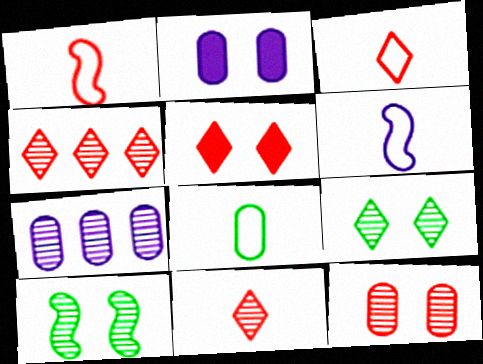[[3, 4, 5], 
[3, 6, 8], 
[7, 10, 11]]